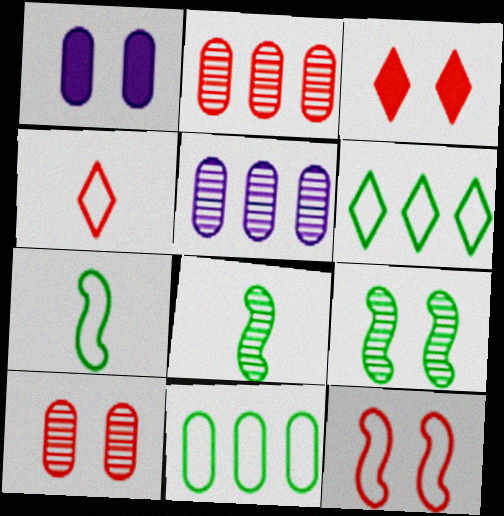[[3, 5, 7], 
[3, 10, 12]]